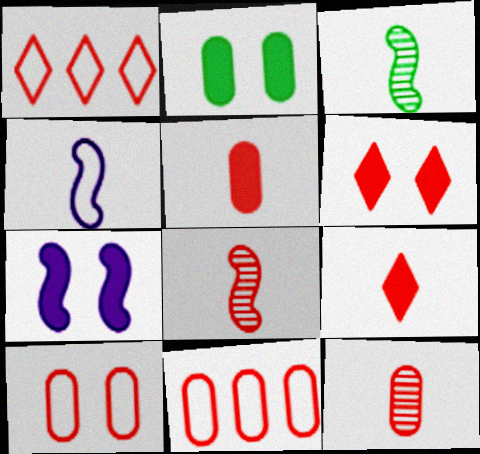[[2, 6, 7], 
[6, 8, 11]]